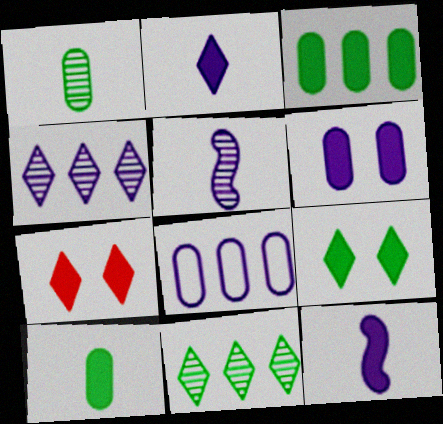[[3, 7, 12]]